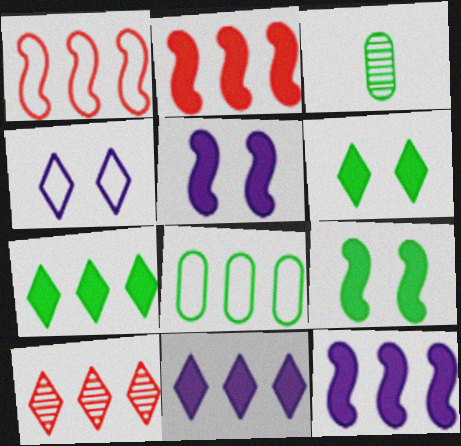[[2, 3, 4], 
[8, 10, 12]]